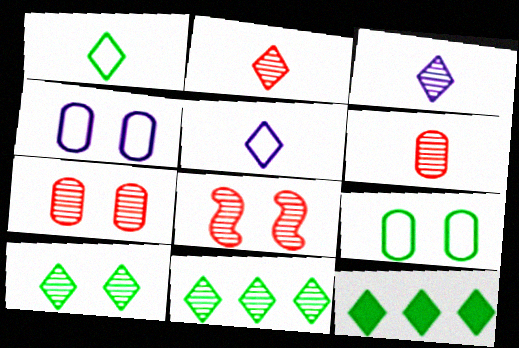[[1, 10, 12]]